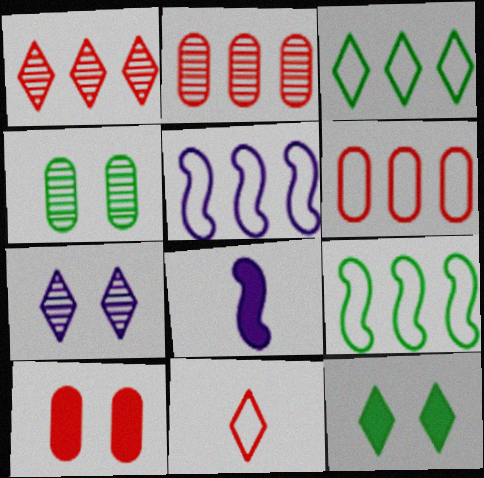[[3, 5, 6]]